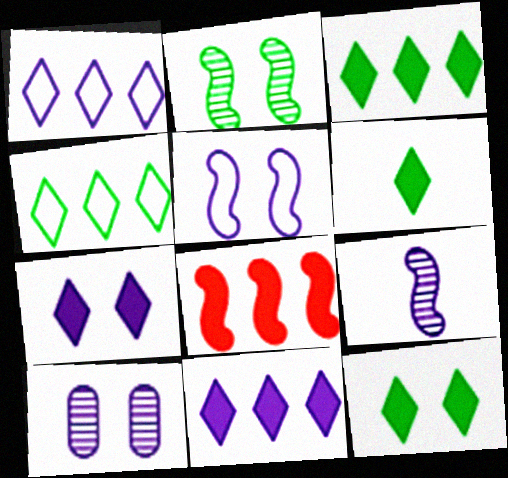[[3, 6, 12], 
[5, 7, 10]]